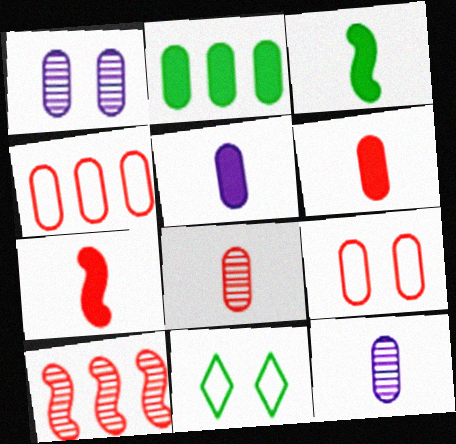[[2, 9, 12], 
[5, 10, 11]]